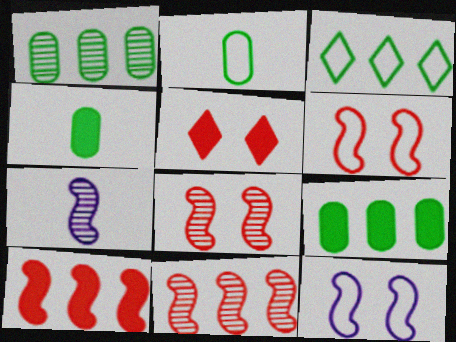[]